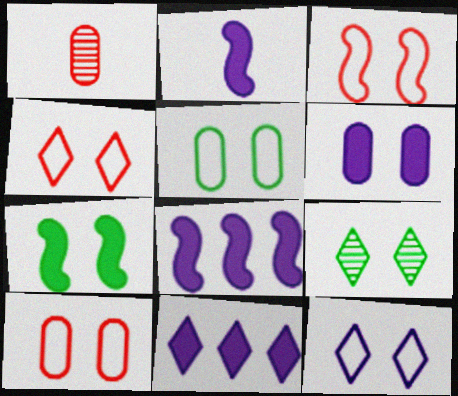[[2, 6, 11], 
[3, 4, 10], 
[3, 5, 12], 
[3, 6, 9], 
[5, 7, 9]]